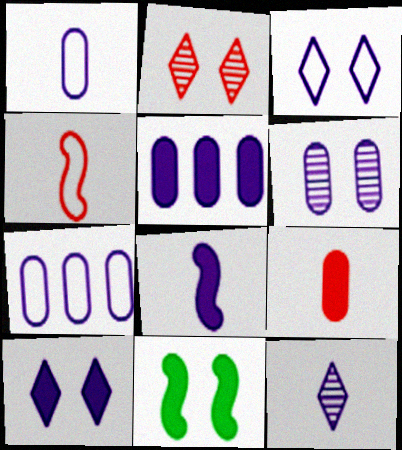[[1, 5, 6], 
[1, 8, 12], 
[5, 8, 10]]